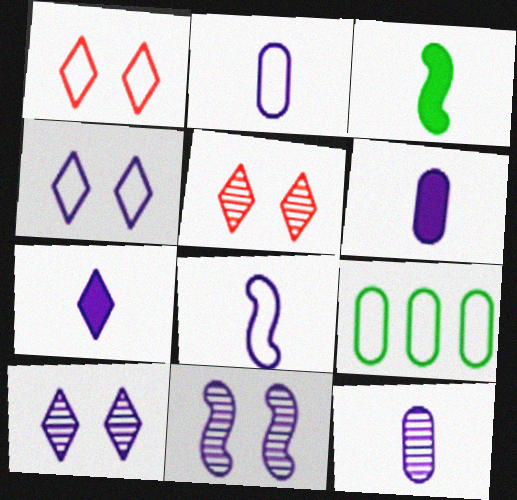[[1, 8, 9], 
[2, 6, 12], 
[7, 8, 12]]